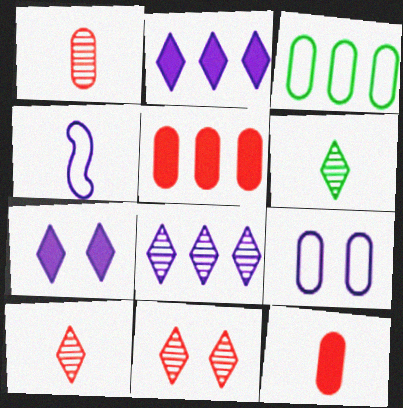[[4, 6, 12], 
[6, 8, 11]]